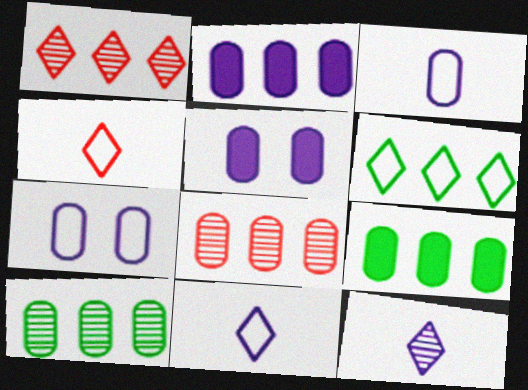[]